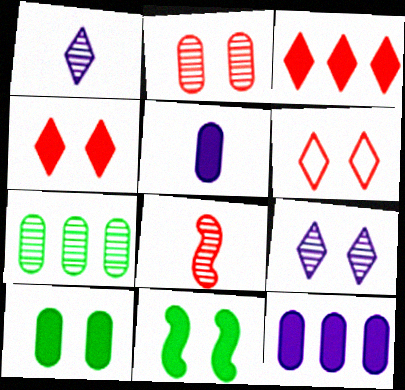[[3, 5, 11], 
[7, 8, 9]]